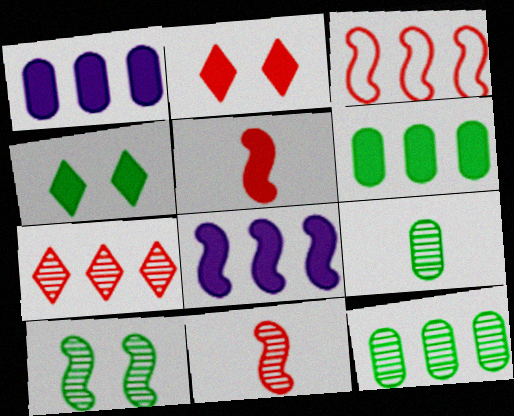[[1, 4, 5]]